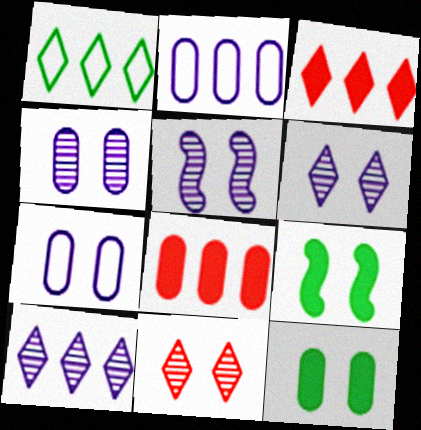[[1, 3, 10], 
[4, 5, 6], 
[7, 9, 11]]